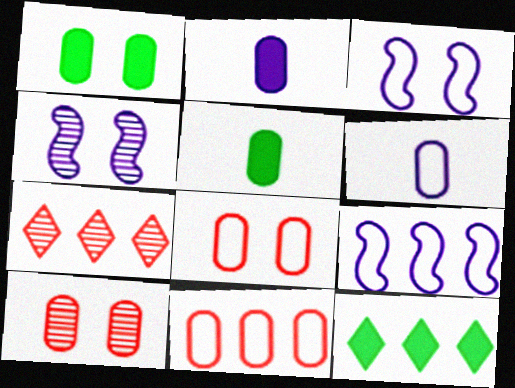[[3, 5, 7]]